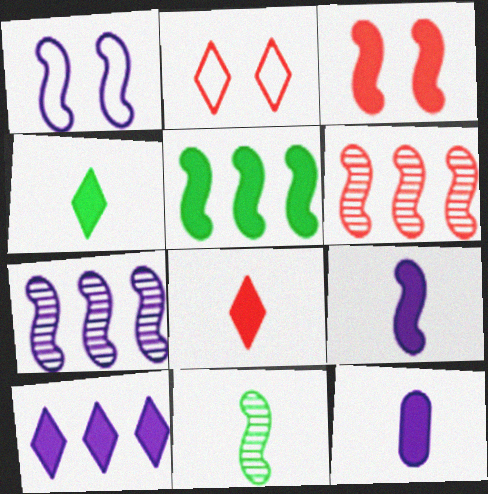[[1, 7, 9], 
[3, 5, 9]]